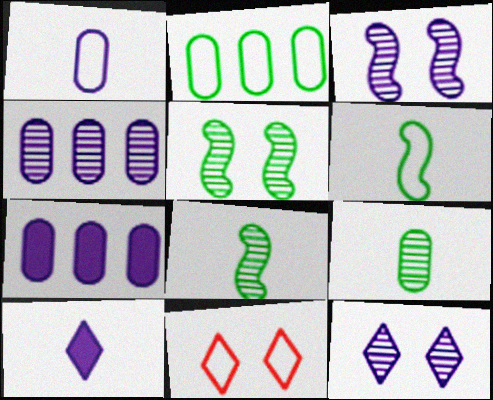[[7, 8, 11]]